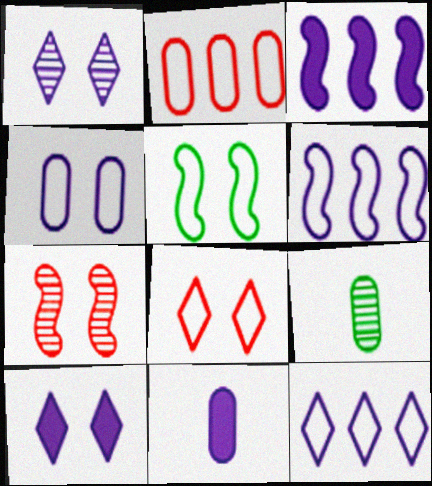[[1, 6, 11], 
[3, 8, 9], 
[3, 10, 11], 
[4, 5, 8]]